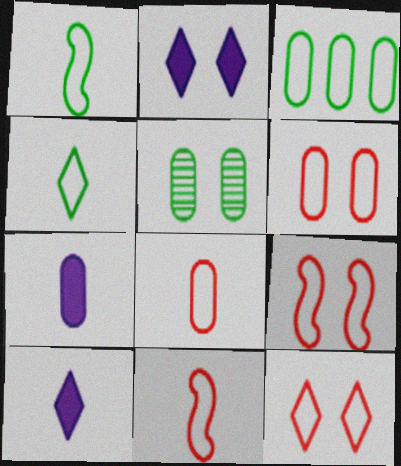[[2, 5, 9], 
[6, 9, 12]]